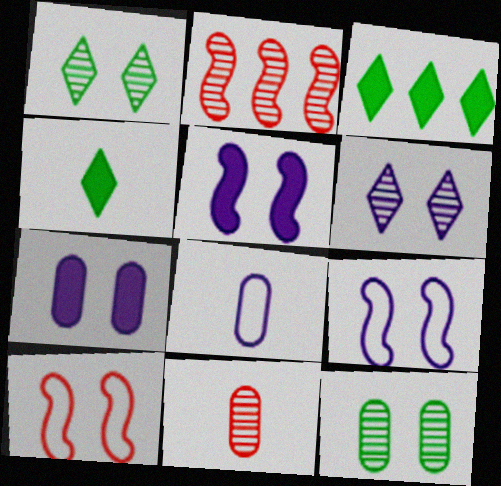[[1, 7, 10], 
[3, 9, 11], 
[6, 7, 9]]